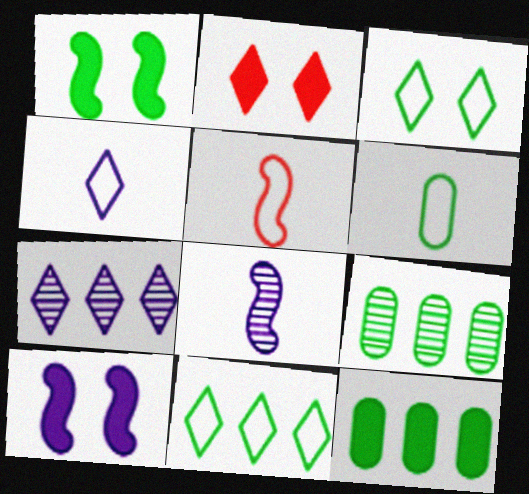[[4, 5, 6]]